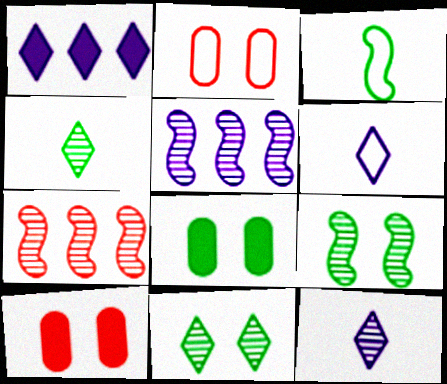[[6, 7, 8]]